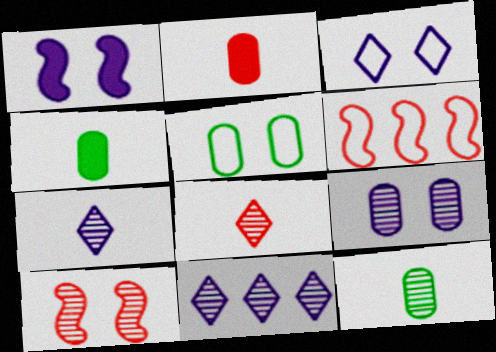[[1, 3, 9], 
[10, 11, 12]]